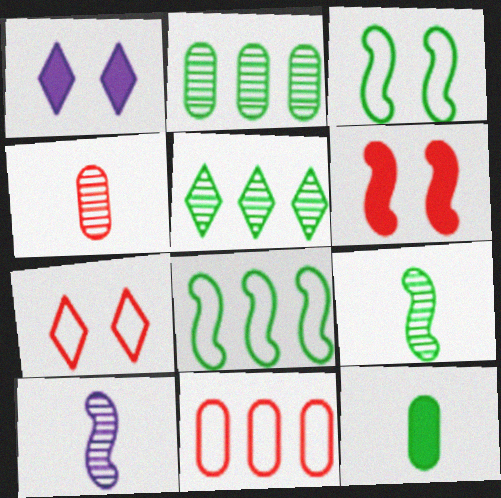[[1, 4, 8], 
[1, 9, 11], 
[3, 5, 12], 
[6, 8, 10]]